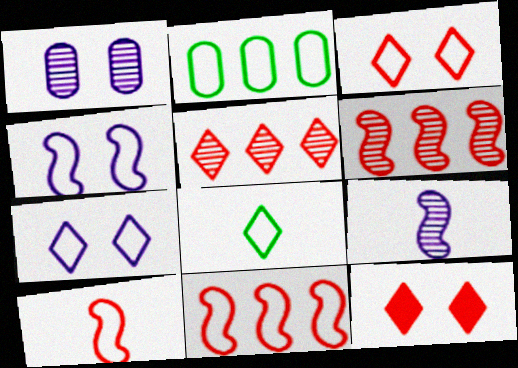[[2, 7, 10], 
[2, 9, 12]]